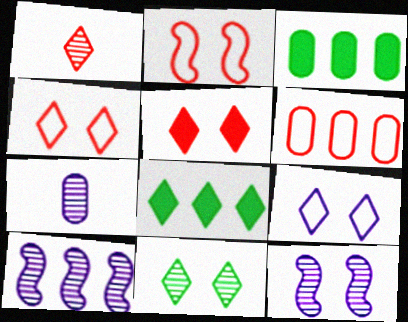[[1, 8, 9], 
[2, 7, 8], 
[5, 9, 11], 
[6, 8, 10]]